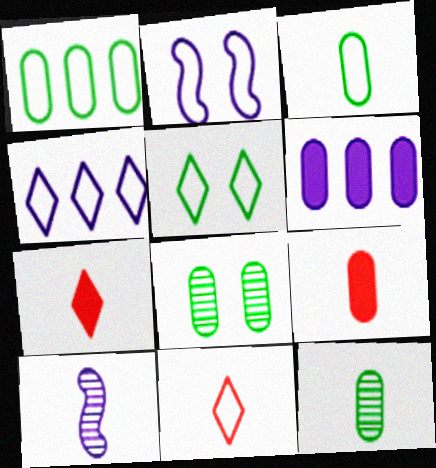[[1, 2, 11], 
[3, 7, 10], 
[4, 5, 11]]